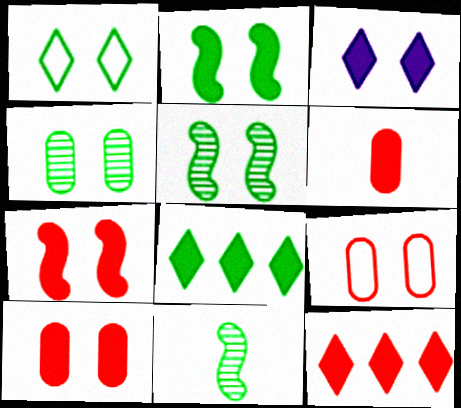[[1, 2, 4], 
[2, 3, 10], 
[3, 5, 9], 
[6, 7, 12]]